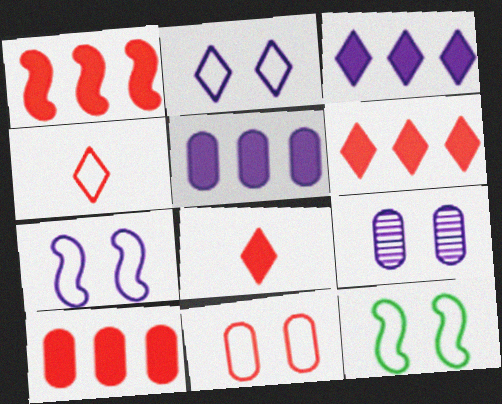[[1, 6, 10], 
[2, 11, 12]]